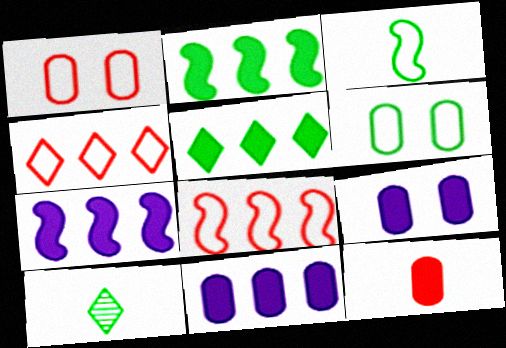[[1, 7, 10], 
[2, 6, 10], 
[8, 9, 10]]